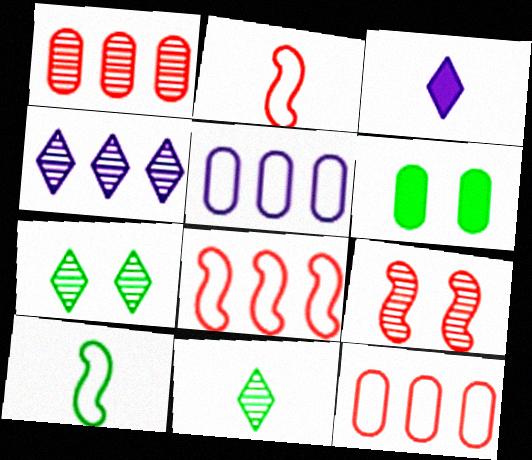[[2, 4, 6]]